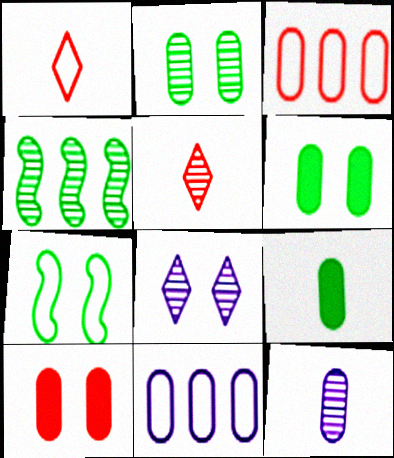[[1, 7, 11], 
[3, 6, 12], 
[7, 8, 10]]